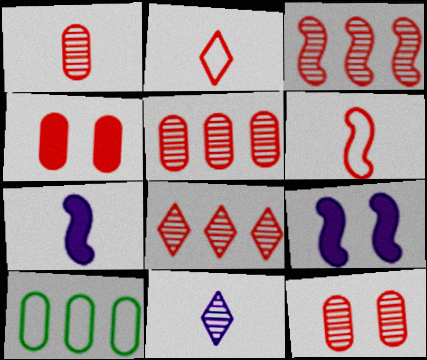[[1, 5, 12], 
[2, 3, 4], 
[3, 5, 8], 
[4, 6, 8]]